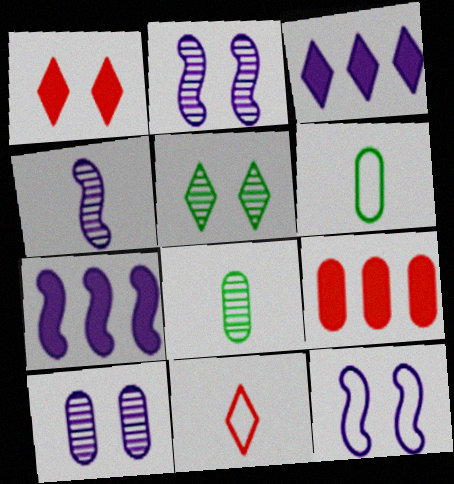[[3, 5, 11], 
[4, 7, 12], 
[6, 9, 10]]